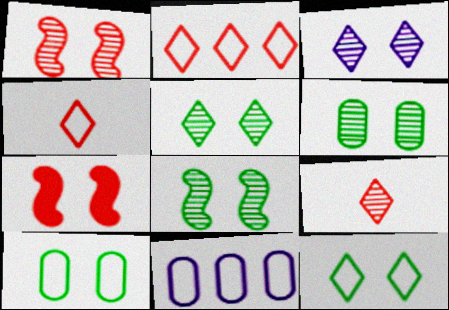[[1, 3, 6], 
[3, 7, 10], 
[5, 6, 8]]